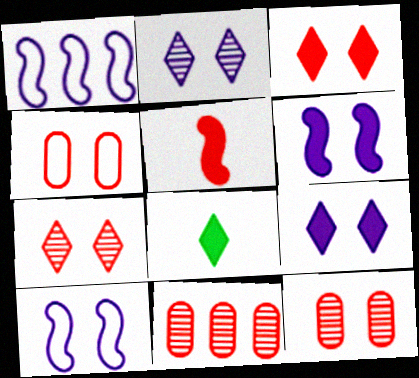[[1, 8, 12], 
[8, 10, 11]]